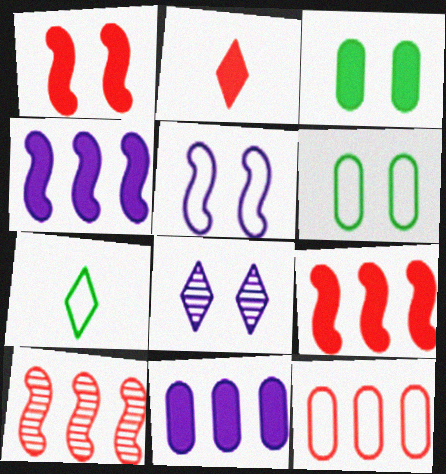[[1, 6, 8], 
[2, 3, 4], 
[5, 7, 12]]